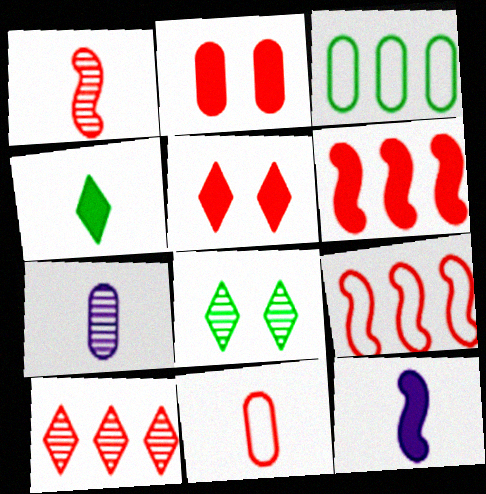[[2, 3, 7]]